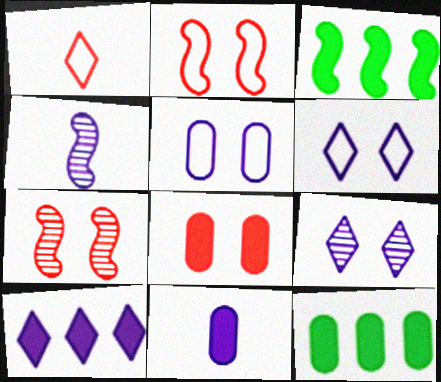[[2, 3, 4], 
[4, 5, 10], 
[8, 11, 12]]